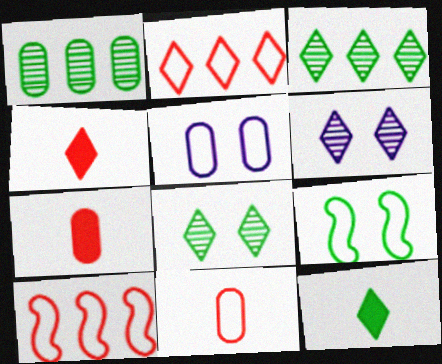[[1, 5, 7], 
[1, 9, 12], 
[2, 6, 12]]